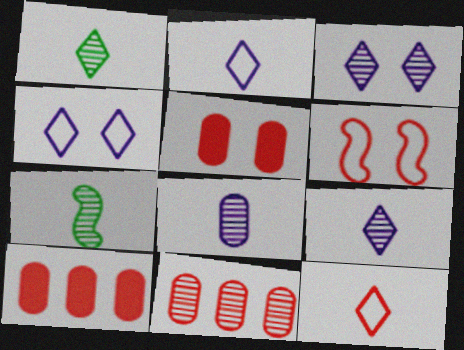[[3, 7, 11], 
[4, 7, 10]]